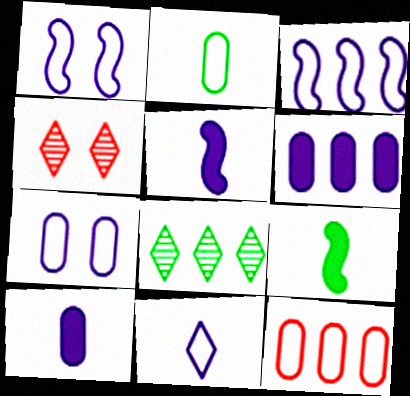[[2, 7, 12], 
[3, 7, 11]]